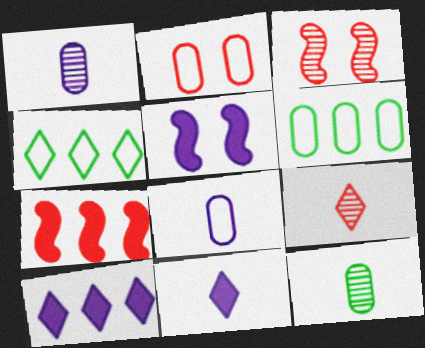[[2, 6, 8], 
[2, 7, 9], 
[3, 6, 11], 
[5, 6, 9]]